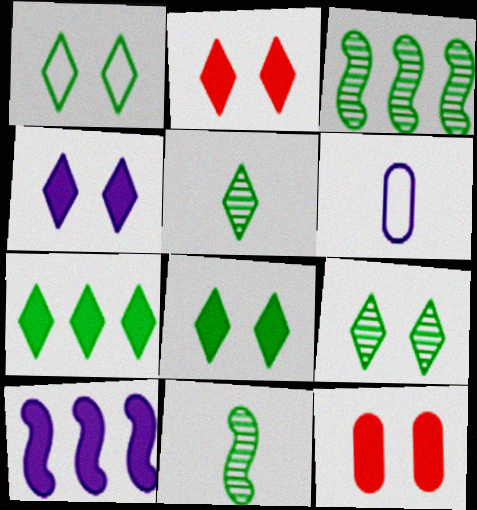[[1, 5, 7], 
[1, 8, 9], 
[2, 3, 6], 
[2, 4, 8]]